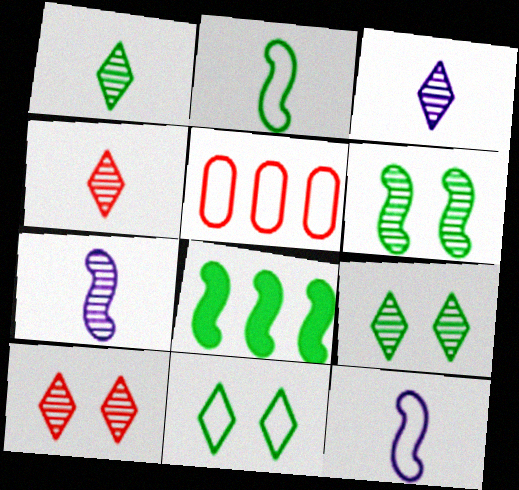[[1, 3, 4], 
[2, 6, 8], 
[5, 11, 12]]